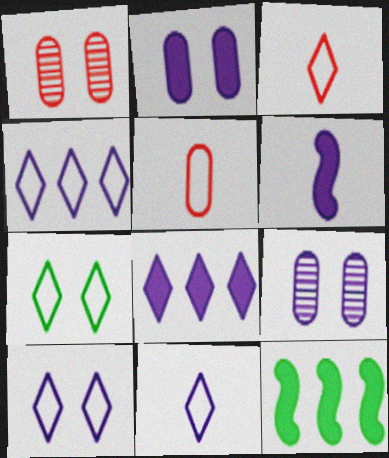[[1, 11, 12], 
[2, 6, 8], 
[3, 4, 7], 
[3, 9, 12], 
[4, 6, 9], 
[4, 10, 11]]